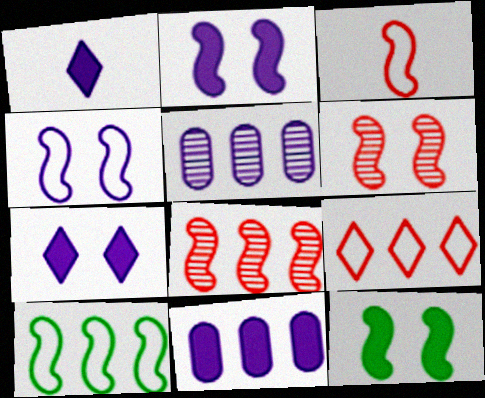[[1, 2, 11], 
[1, 4, 5], 
[3, 4, 10], 
[4, 6, 12]]